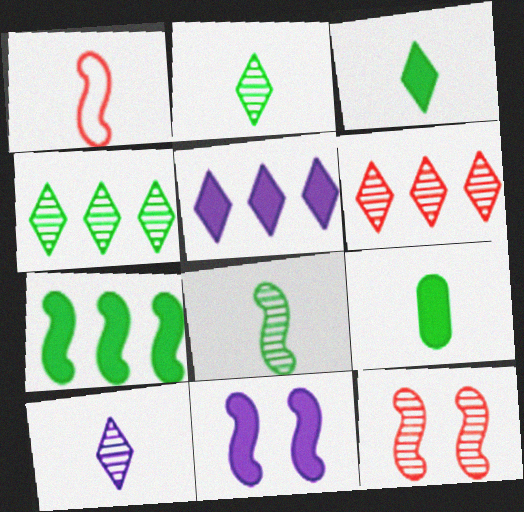[[1, 9, 10]]